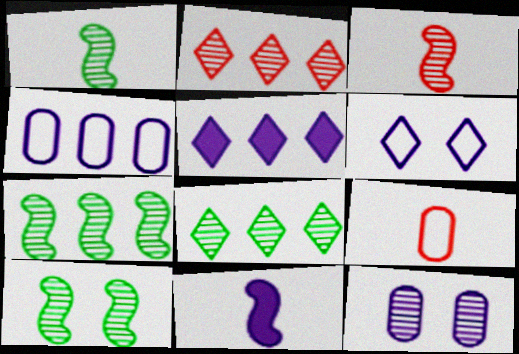[[1, 2, 12], 
[1, 7, 10], 
[3, 8, 12], 
[5, 9, 10]]